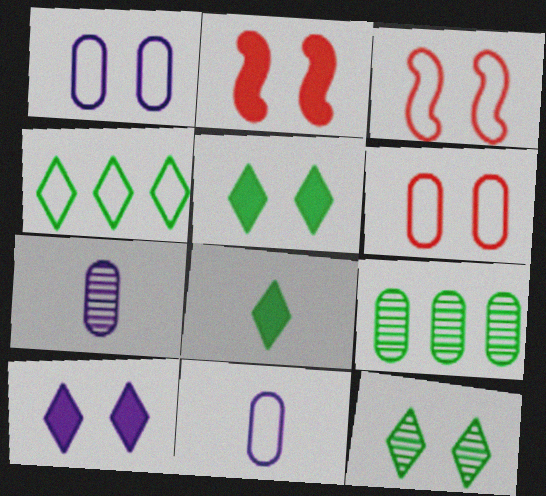[[1, 2, 12], 
[2, 4, 7], 
[3, 4, 11], 
[4, 8, 12]]